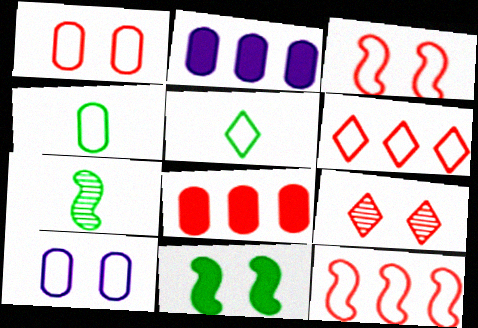[[5, 10, 12], 
[9, 10, 11]]